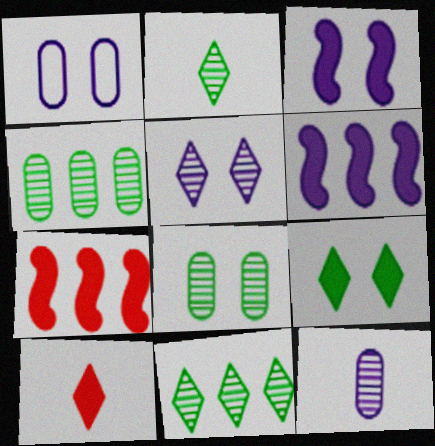[[1, 2, 7], 
[1, 3, 5]]